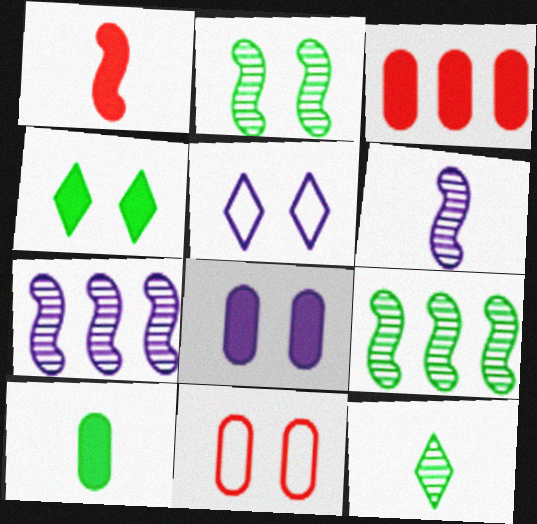[[3, 8, 10]]